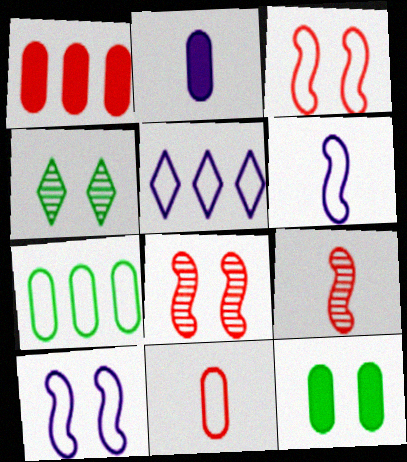[[1, 2, 12], 
[1, 4, 6], 
[5, 9, 12]]